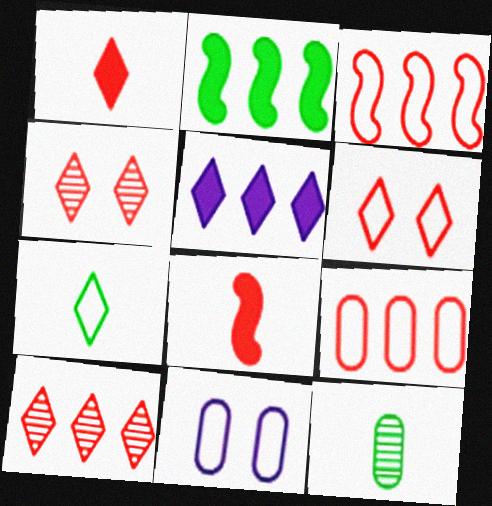[[1, 6, 10], 
[3, 7, 11], 
[4, 5, 7], 
[4, 8, 9]]